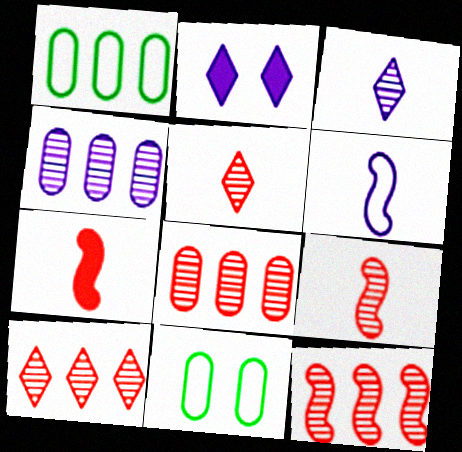[[1, 2, 9], 
[2, 4, 6], 
[8, 10, 12]]